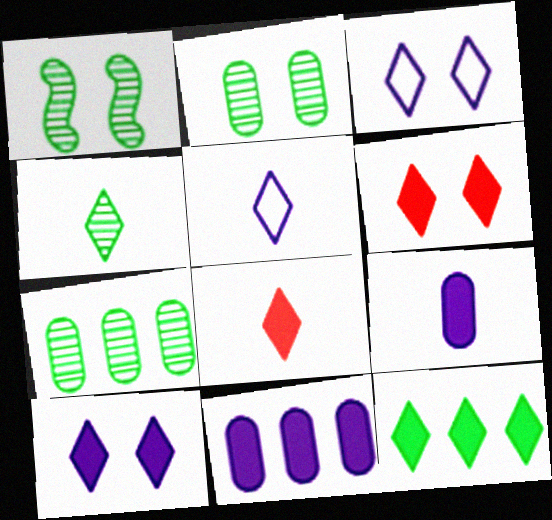[[1, 4, 7], 
[4, 5, 8], 
[8, 10, 12]]